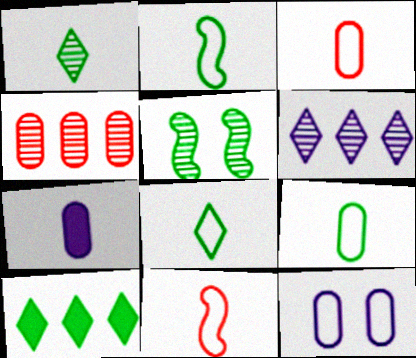[[1, 7, 11], 
[2, 8, 9], 
[5, 9, 10]]